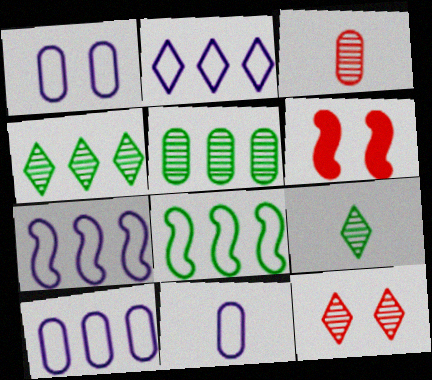[[1, 10, 11], 
[2, 7, 10], 
[4, 6, 11], 
[6, 9, 10]]